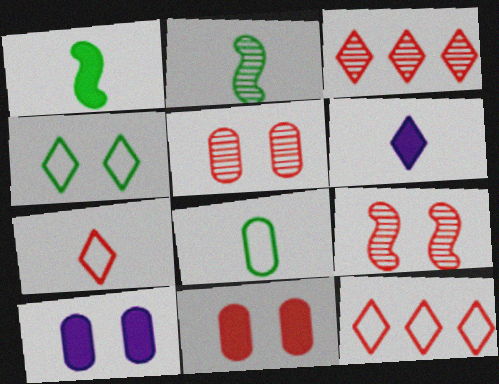[[2, 10, 12], 
[3, 4, 6], 
[4, 9, 10]]